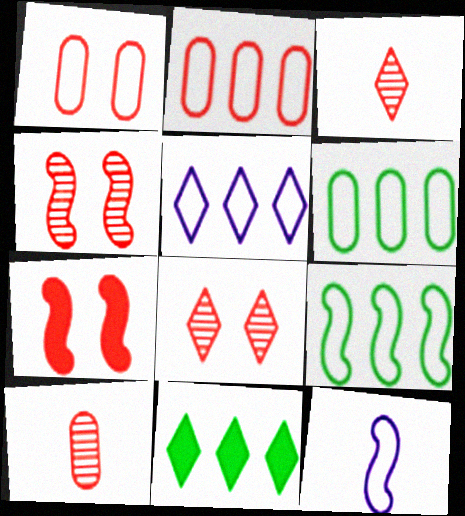[[1, 7, 8], 
[2, 3, 7], 
[2, 5, 9]]